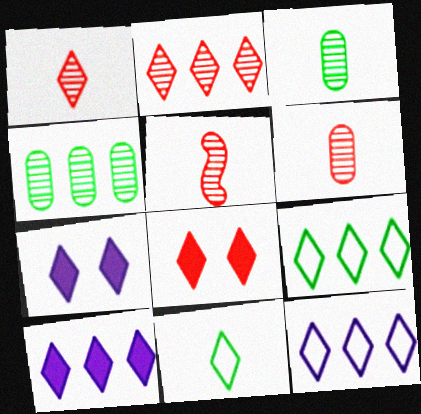[[1, 5, 6], 
[1, 7, 9], 
[2, 7, 11], 
[2, 9, 10]]